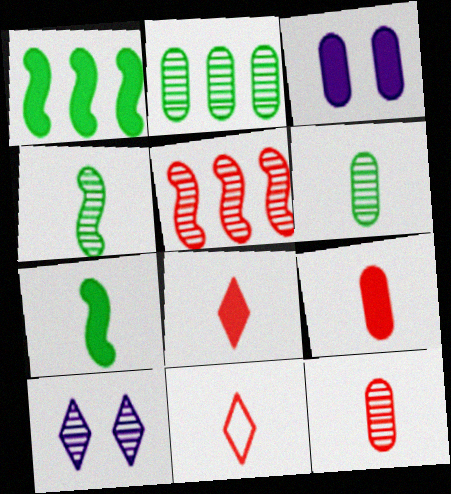[[1, 3, 8], 
[5, 6, 10]]